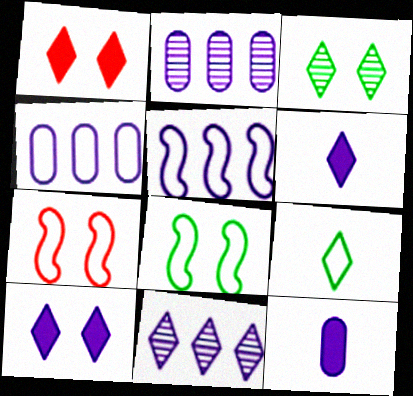[[1, 9, 11], 
[4, 7, 9]]